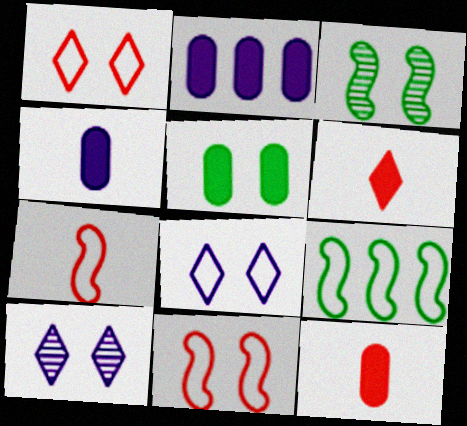[[2, 5, 12], 
[5, 10, 11], 
[9, 10, 12]]